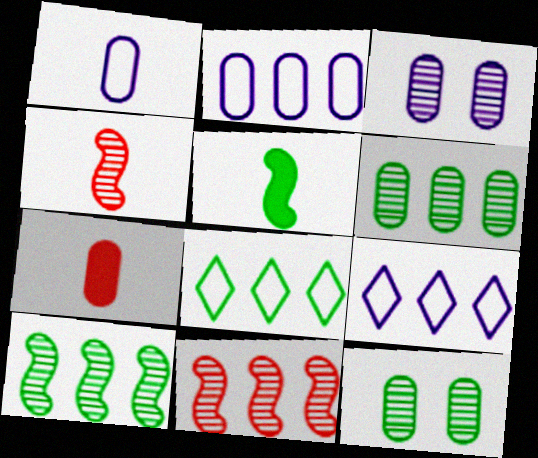[[2, 7, 12], 
[5, 8, 12]]